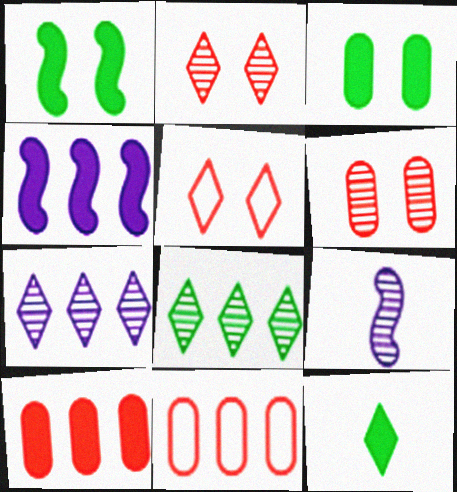[[4, 8, 11], 
[5, 7, 12], 
[6, 8, 9]]